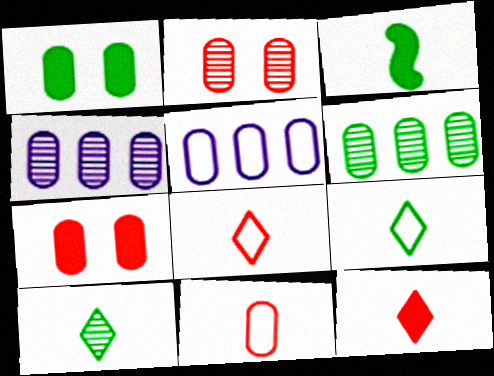[[1, 4, 11]]